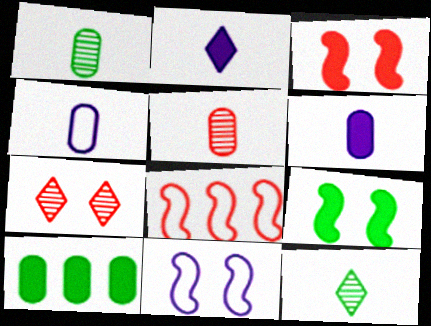[[2, 3, 10]]